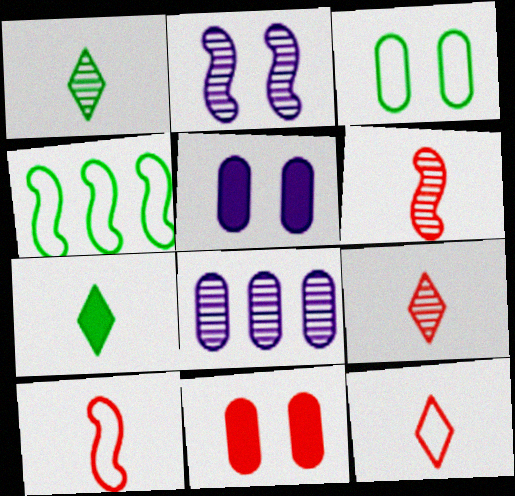[[4, 5, 9]]